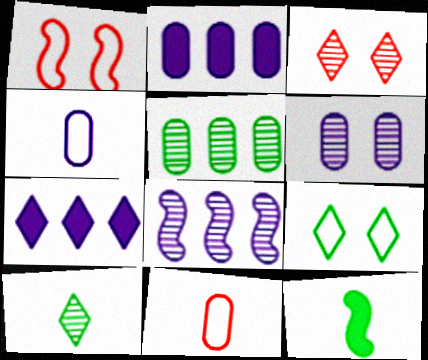[[1, 2, 10], 
[1, 8, 12], 
[2, 4, 6], 
[5, 9, 12]]